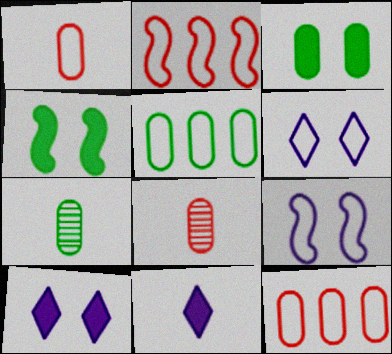[[2, 7, 10], 
[3, 5, 7]]